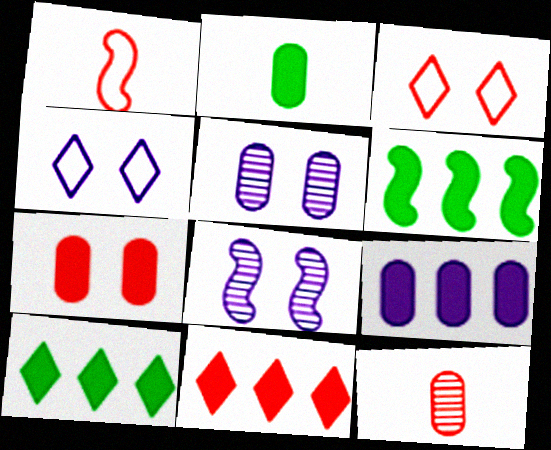[[1, 5, 10], 
[1, 6, 8], 
[2, 7, 9], 
[4, 6, 12], 
[6, 9, 11]]